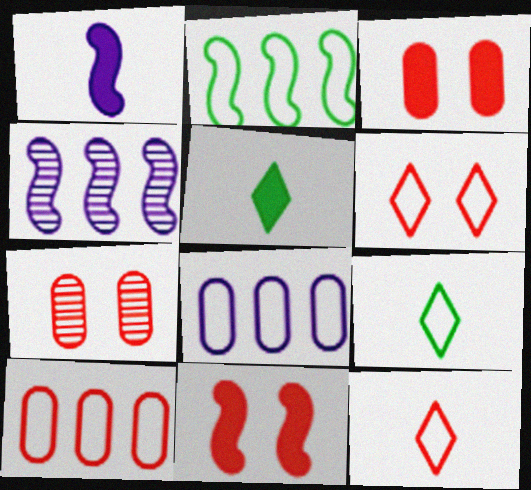[[3, 4, 9], 
[6, 7, 11]]